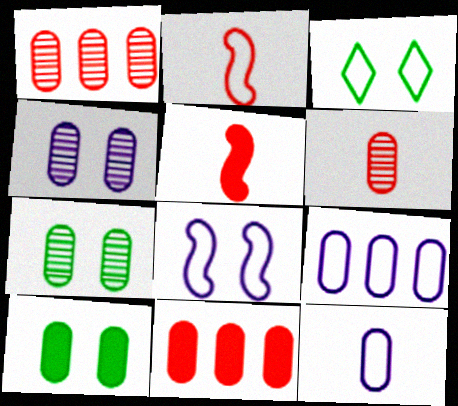[[1, 10, 12], 
[2, 3, 9], 
[6, 9, 10], 
[7, 11, 12]]